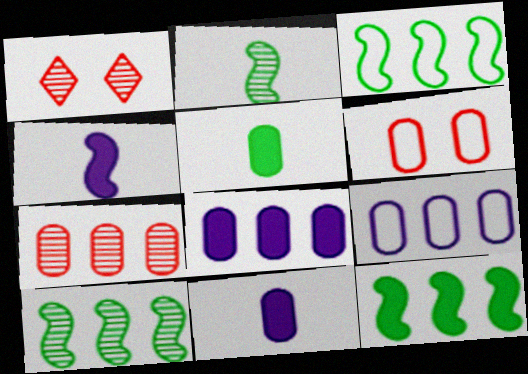[[1, 3, 11], 
[3, 10, 12]]